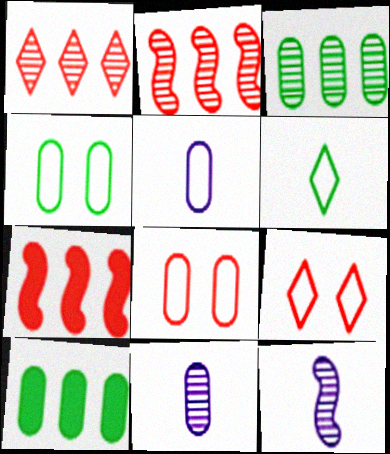[[8, 10, 11], 
[9, 10, 12]]